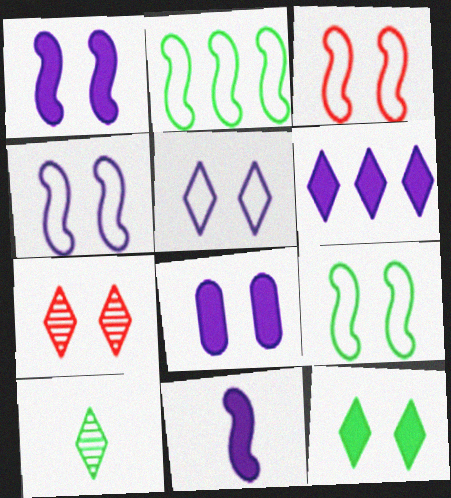[[3, 4, 9], 
[5, 7, 12], 
[6, 8, 11], 
[7, 8, 9]]